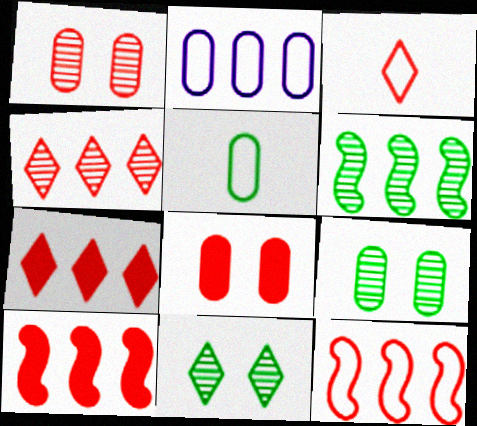[[1, 3, 10], 
[2, 6, 7]]